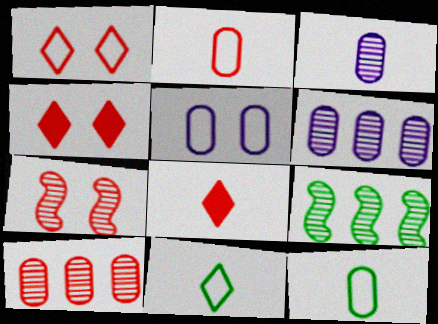[[5, 8, 9]]